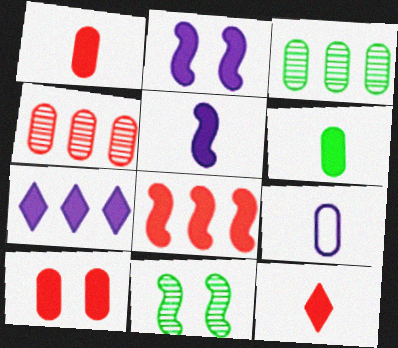[[3, 9, 10], 
[5, 6, 12], 
[8, 10, 12]]